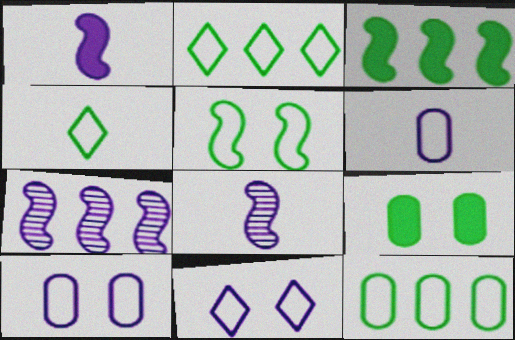[[4, 5, 12]]